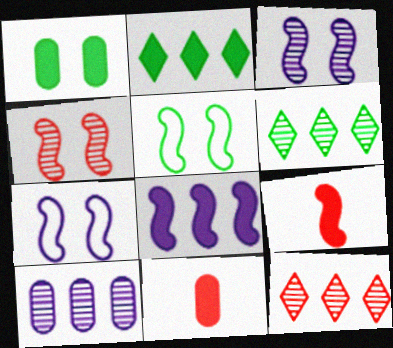[[6, 7, 11]]